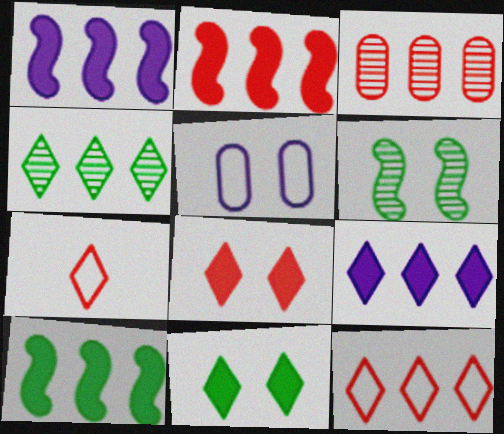[[1, 2, 10], 
[2, 3, 12], 
[4, 9, 12], 
[5, 6, 8]]